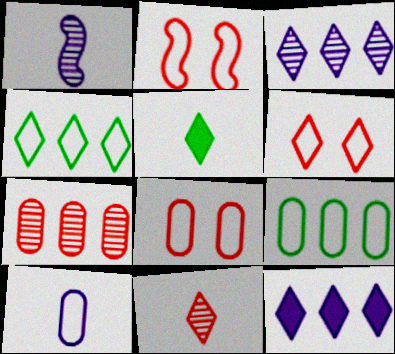[[2, 4, 10], 
[2, 6, 8], 
[3, 5, 6], 
[8, 9, 10]]